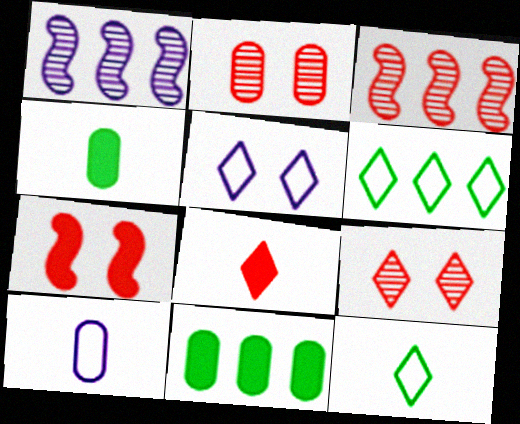[[2, 10, 11], 
[3, 4, 5]]